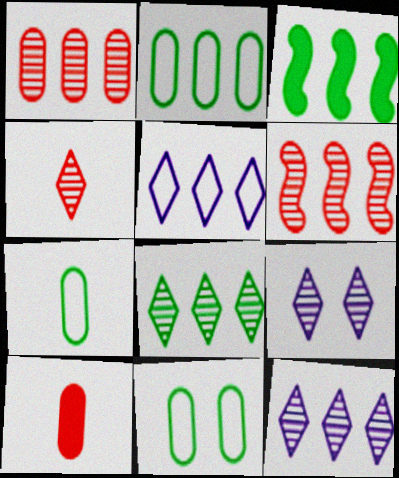[[1, 3, 5], 
[2, 3, 8], 
[2, 7, 11], 
[4, 8, 9]]